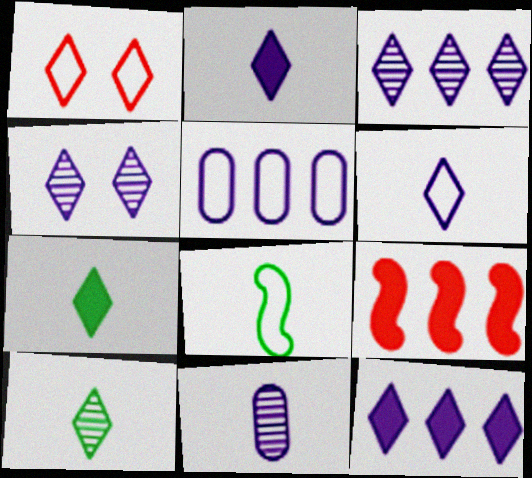[[1, 3, 7], 
[1, 5, 8], 
[1, 10, 12], 
[4, 6, 12]]